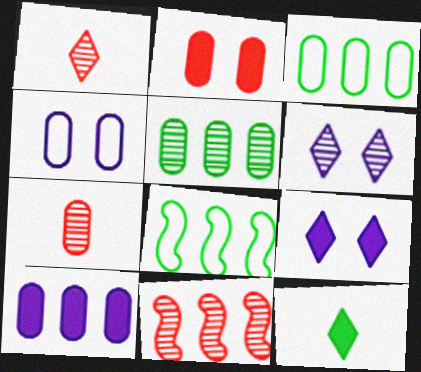[[4, 11, 12], 
[7, 8, 9]]